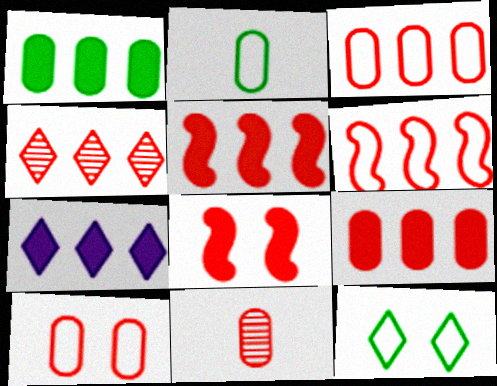[[1, 5, 7], 
[3, 4, 5], 
[4, 6, 9], 
[9, 10, 11]]